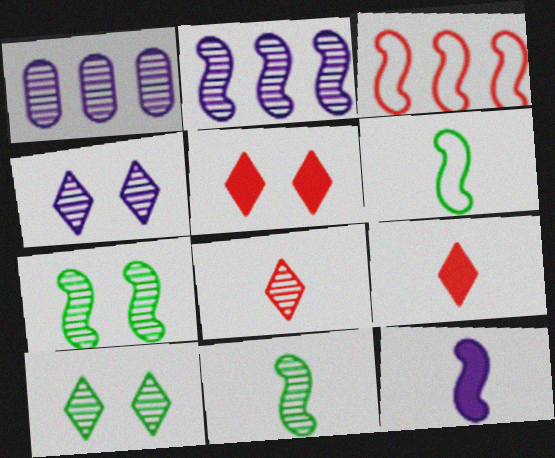[[1, 5, 6], 
[1, 7, 8], 
[3, 7, 12]]